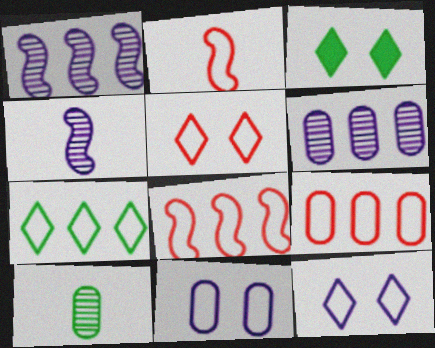[[2, 3, 6], 
[2, 5, 9], 
[2, 7, 11], 
[3, 4, 9]]